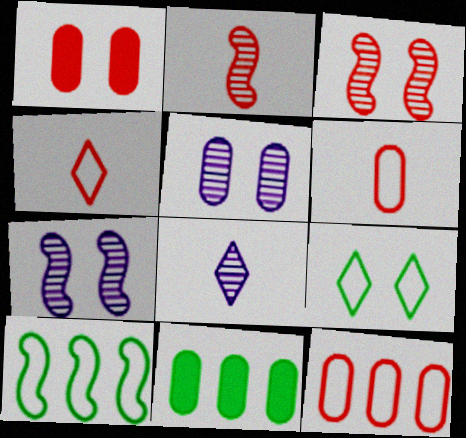[[1, 7, 9], 
[1, 8, 10], 
[4, 7, 11], 
[5, 6, 11]]